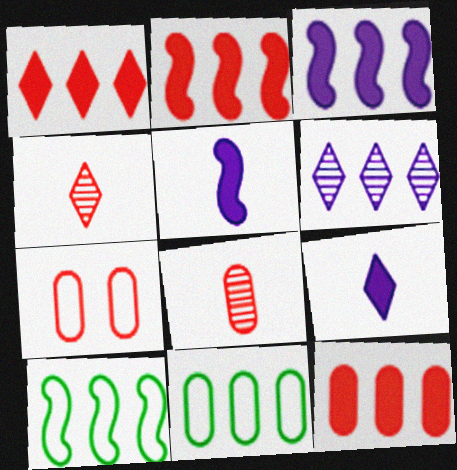[[1, 2, 12], 
[2, 4, 7], 
[2, 6, 11], 
[6, 10, 12], 
[7, 8, 12]]